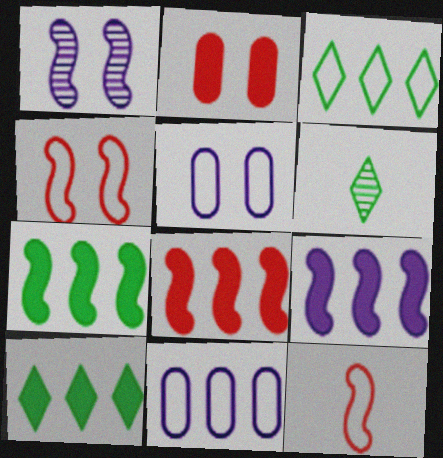[[1, 7, 12], 
[3, 5, 12], 
[5, 6, 8], 
[7, 8, 9]]